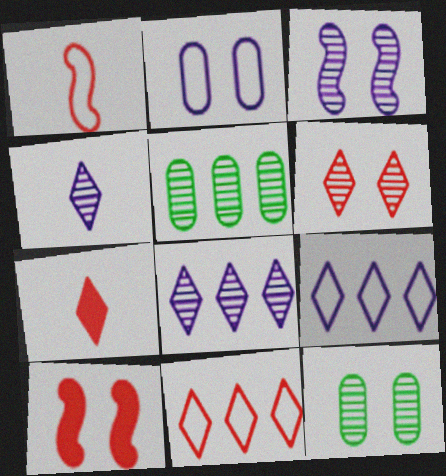[[3, 6, 12], 
[6, 7, 11]]